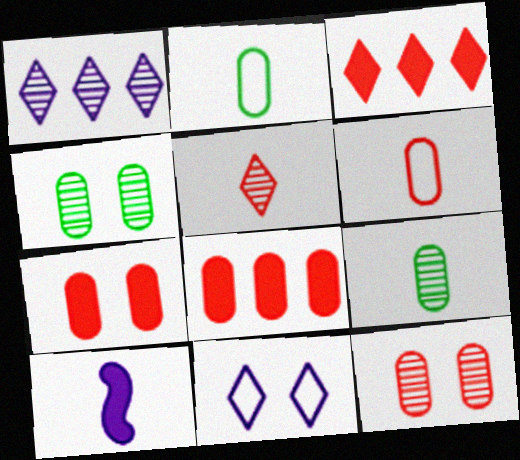[[2, 5, 10], 
[6, 8, 12]]